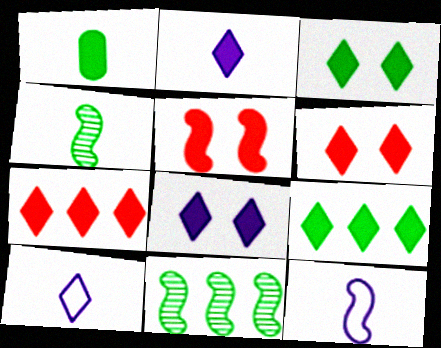[[2, 3, 7], 
[2, 6, 9], 
[3, 6, 8], 
[5, 11, 12]]